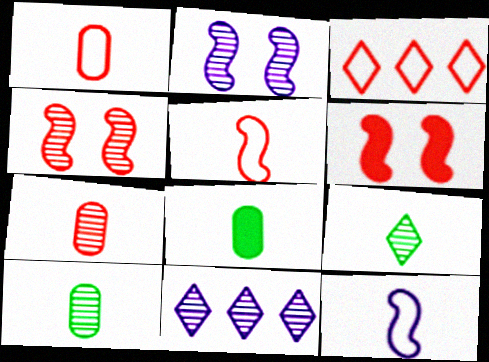[[2, 3, 8], 
[3, 6, 7], 
[4, 10, 11]]